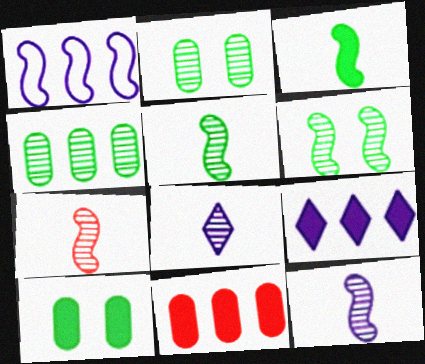[[5, 7, 12]]